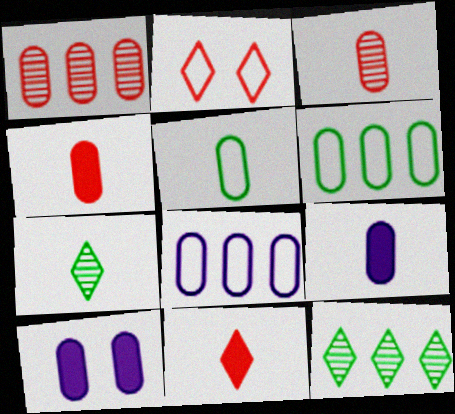[[1, 5, 10], 
[3, 5, 9], 
[3, 6, 10]]